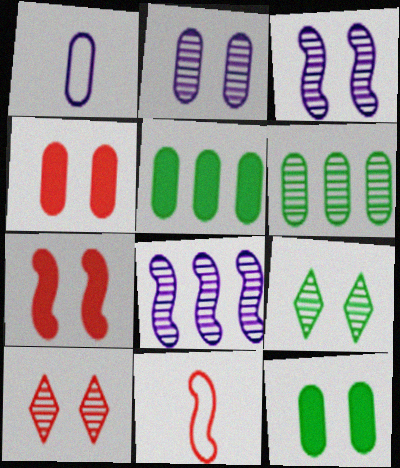[[1, 4, 6]]